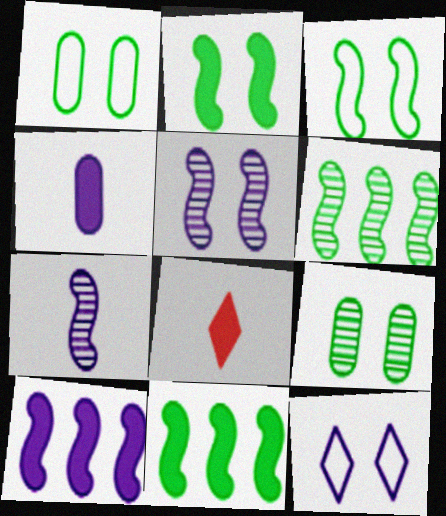[]